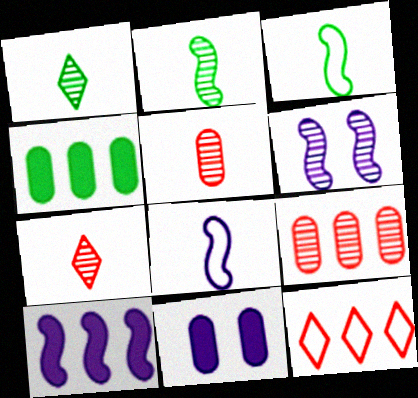[[1, 6, 9], 
[2, 11, 12], 
[6, 8, 10]]